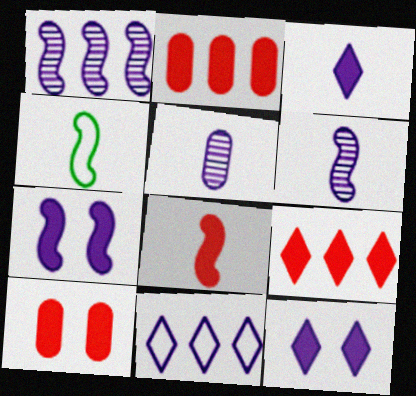[[4, 6, 8], 
[5, 7, 11], 
[8, 9, 10]]